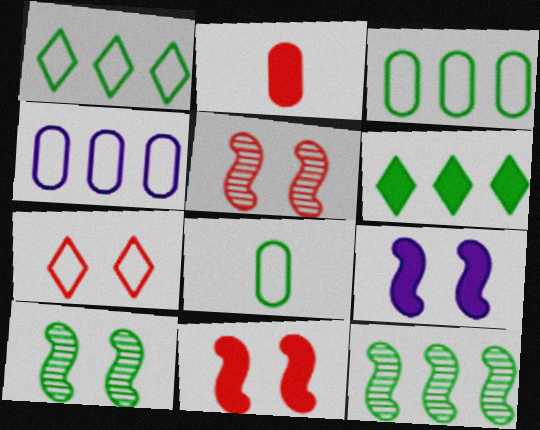[[2, 6, 9], 
[3, 6, 12], 
[6, 8, 10]]